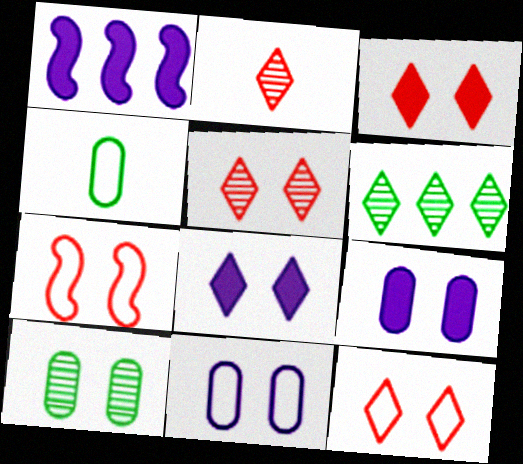[[1, 4, 5], 
[3, 5, 12], 
[7, 8, 10]]